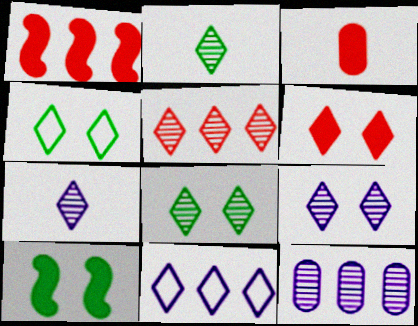[[1, 3, 6], 
[2, 5, 9], 
[2, 6, 11], 
[4, 6, 9], 
[5, 7, 8]]